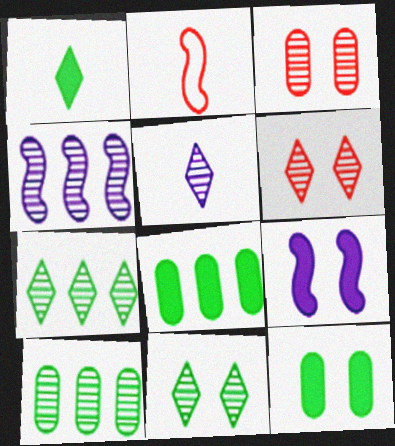[[5, 6, 7]]